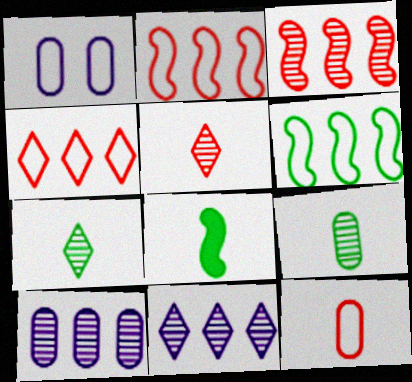[]